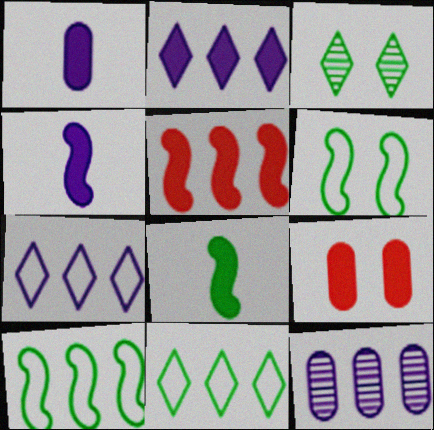[[2, 8, 9], 
[5, 11, 12]]